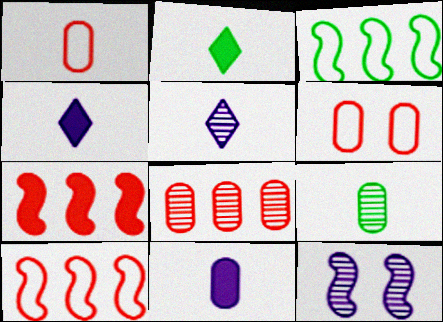[[1, 9, 11]]